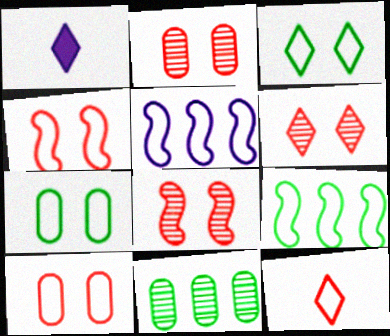[[1, 2, 9], 
[1, 4, 11], 
[2, 6, 8], 
[5, 7, 12]]